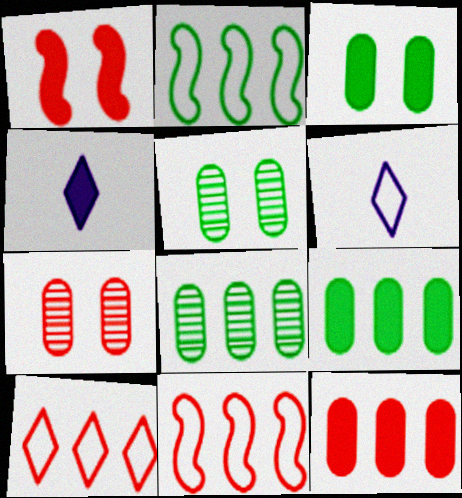[[1, 4, 9], 
[1, 6, 8], 
[2, 4, 7], 
[4, 5, 11]]